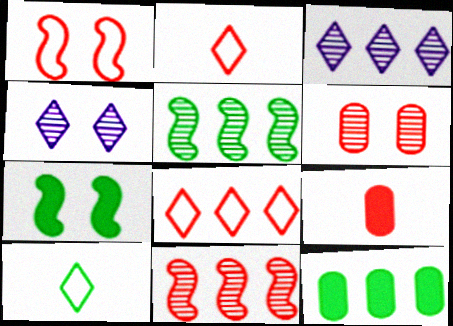[]